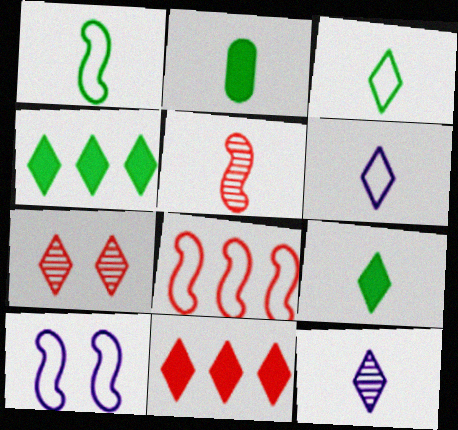[[1, 8, 10], 
[2, 5, 6], 
[4, 6, 7]]